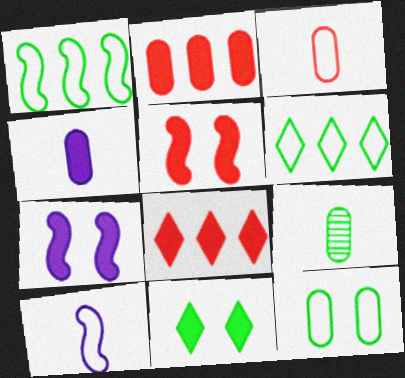[[1, 9, 11], 
[3, 4, 9]]